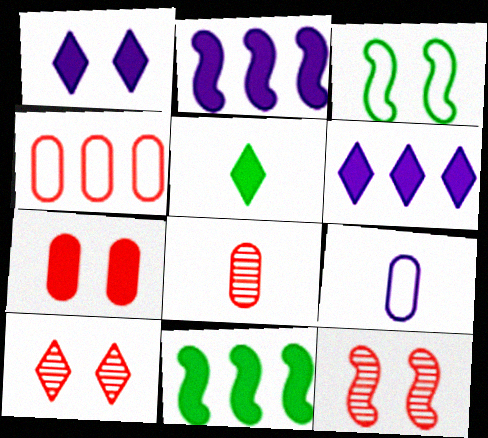[[2, 5, 7], 
[3, 6, 8], 
[4, 7, 8], 
[9, 10, 11]]